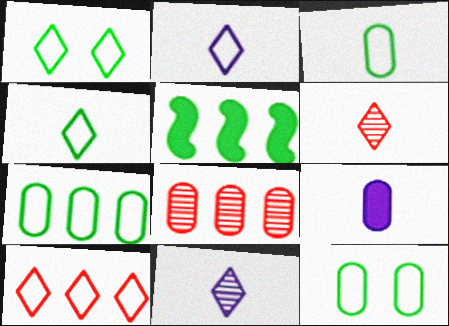[[1, 2, 10], 
[3, 7, 12], 
[8, 9, 12]]